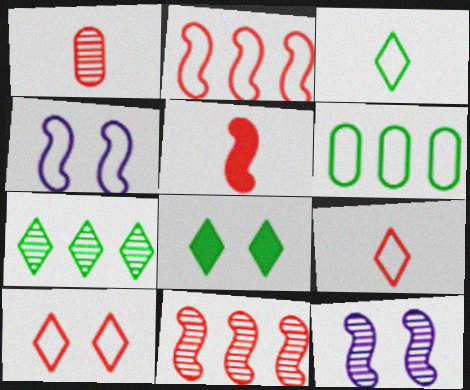[[1, 5, 9], 
[1, 7, 12], 
[3, 7, 8], 
[4, 6, 9]]